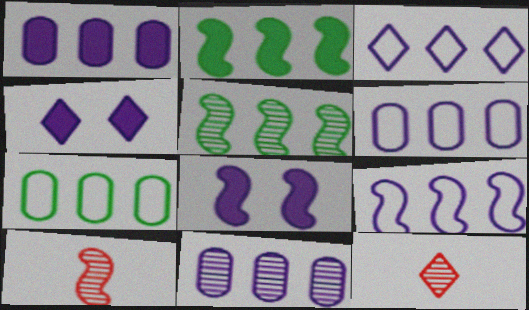[[1, 6, 11], 
[3, 6, 9], 
[4, 7, 10], 
[7, 8, 12]]